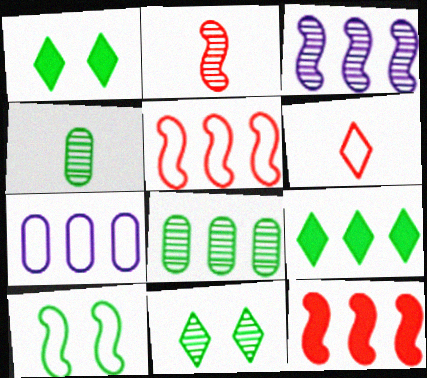[[1, 2, 7], 
[4, 9, 10], 
[6, 7, 10]]